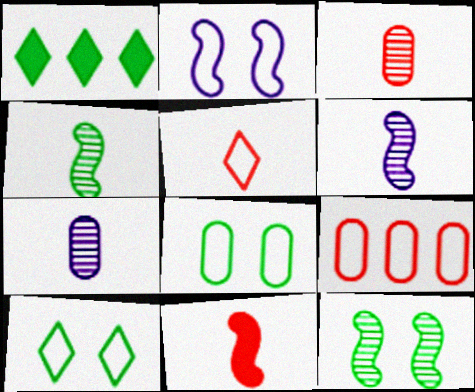[[1, 2, 3], 
[1, 4, 8], 
[3, 5, 11]]